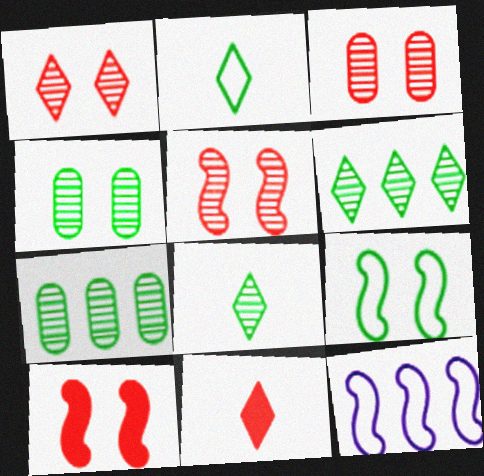[[1, 3, 5], 
[4, 11, 12]]